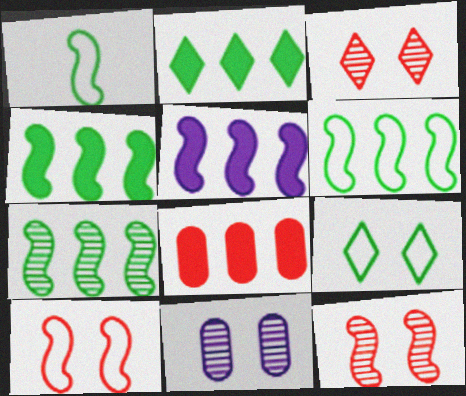[[1, 5, 12], 
[2, 5, 8], 
[4, 6, 7]]